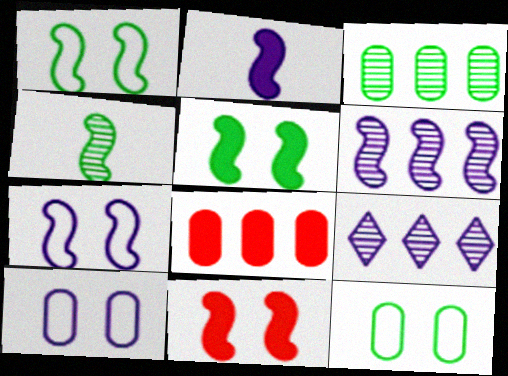[[2, 6, 7], 
[2, 9, 10]]